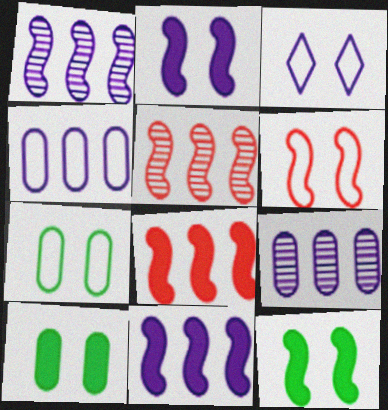[[3, 6, 7]]